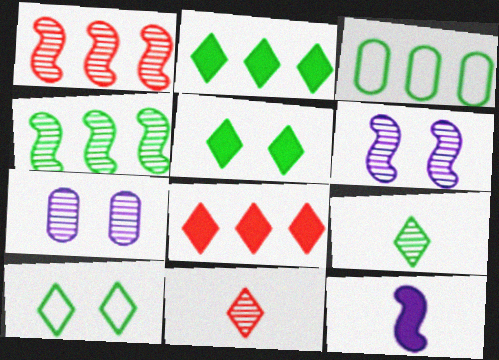[[1, 7, 9], 
[2, 3, 4], 
[2, 9, 10], 
[4, 7, 11]]